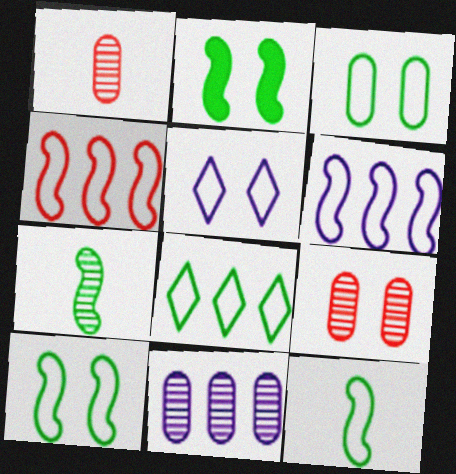[[2, 5, 9], 
[3, 8, 12]]